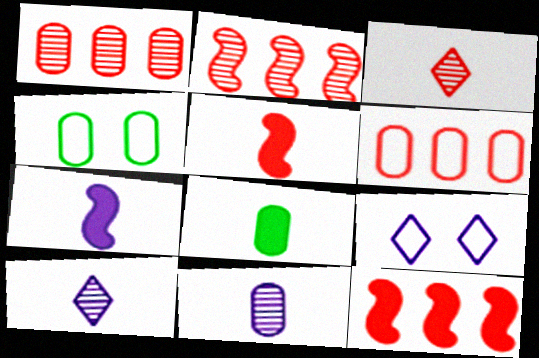[[2, 8, 9], 
[4, 10, 12]]